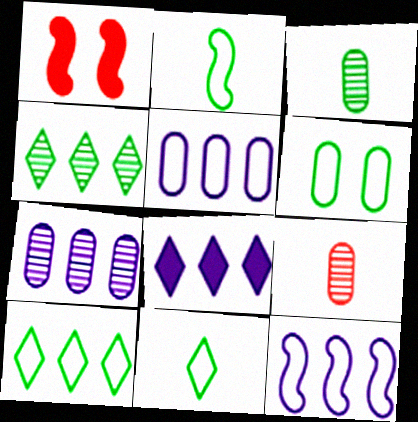[[1, 7, 11], 
[2, 6, 10], 
[7, 8, 12]]